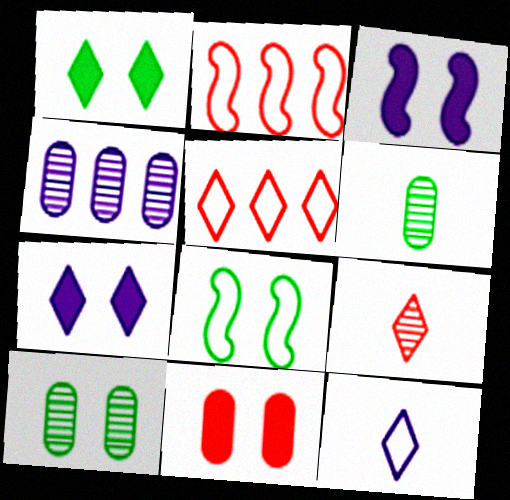[[1, 3, 11], 
[1, 8, 10], 
[2, 6, 7], 
[2, 9, 11], 
[3, 4, 12], 
[3, 5, 6]]